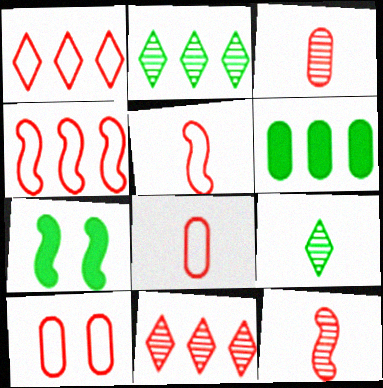[[1, 5, 10]]